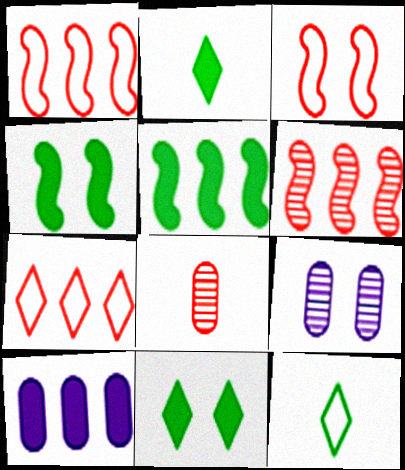[[1, 2, 9], 
[3, 9, 11]]